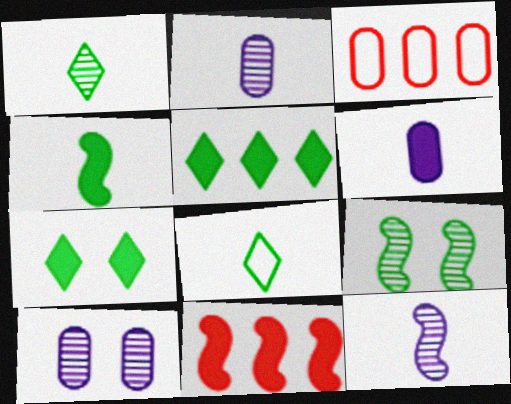[[3, 7, 12], 
[6, 7, 11], 
[8, 10, 11]]